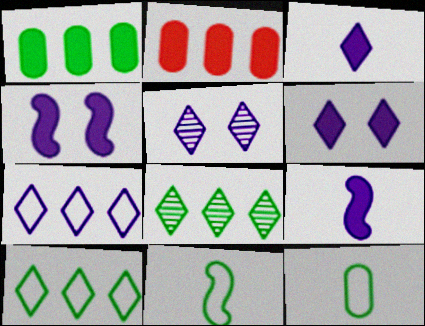[[2, 5, 11], 
[3, 5, 7]]